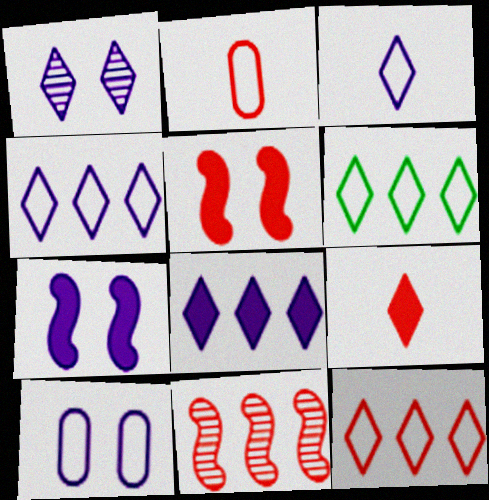[[1, 3, 8], 
[1, 6, 9], 
[1, 7, 10], 
[4, 6, 12]]